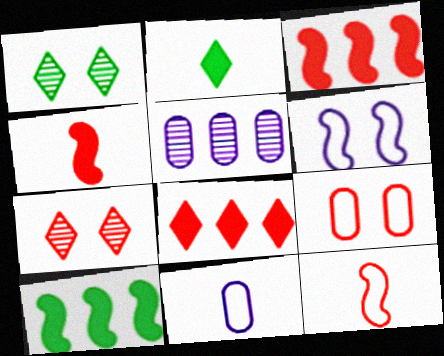[[1, 3, 11], 
[7, 10, 11]]